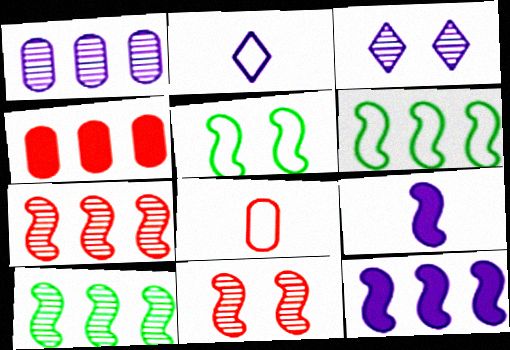[[5, 7, 9], 
[6, 7, 12], 
[6, 9, 11]]